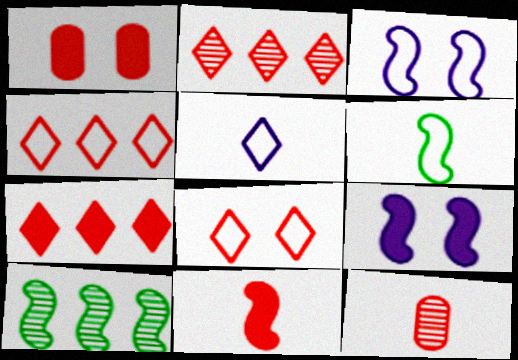[[1, 5, 10], 
[1, 7, 11], 
[2, 4, 7], 
[3, 10, 11]]